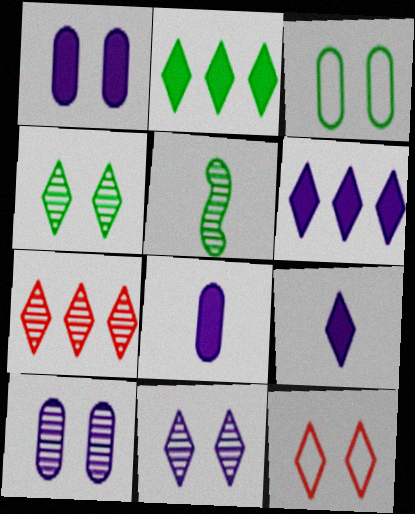[[2, 3, 5], 
[5, 7, 10]]